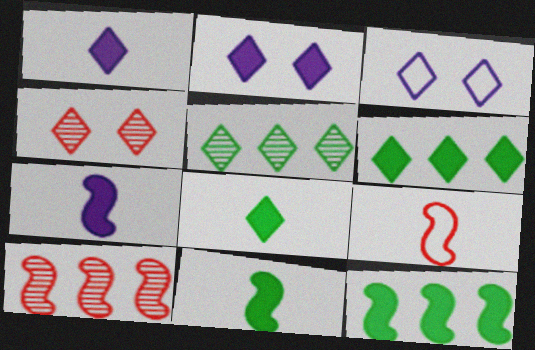[]